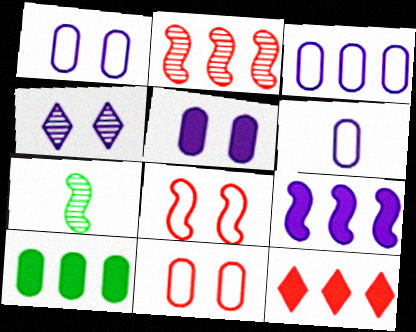[[1, 3, 6], 
[1, 7, 12], 
[4, 6, 9], 
[7, 8, 9], 
[9, 10, 12]]